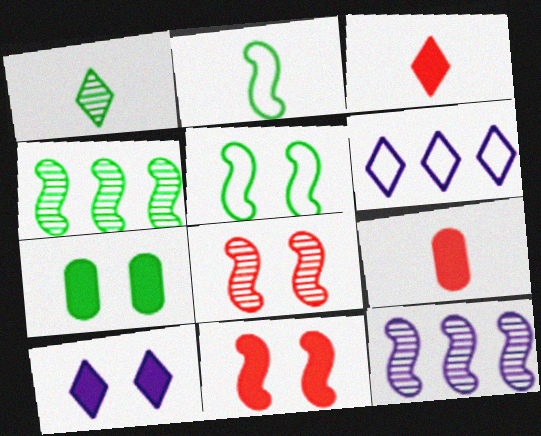[[2, 11, 12], 
[7, 10, 11]]